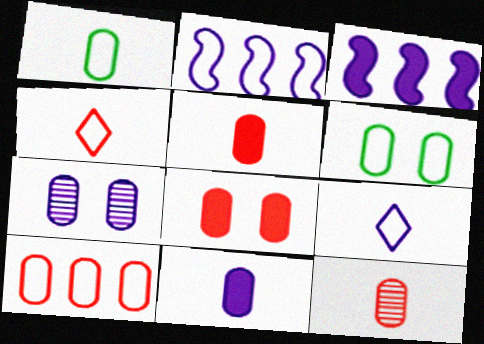[[1, 11, 12], 
[2, 4, 6], 
[3, 7, 9], 
[6, 7, 8], 
[8, 10, 12]]